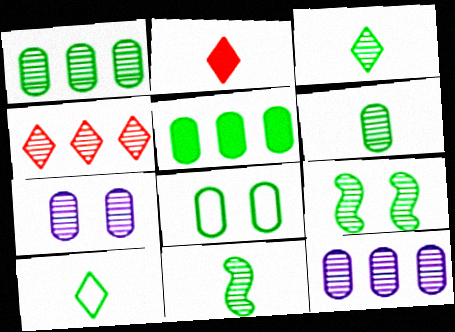[[1, 3, 9], 
[3, 6, 11], 
[4, 7, 11], 
[5, 6, 8], 
[5, 9, 10]]